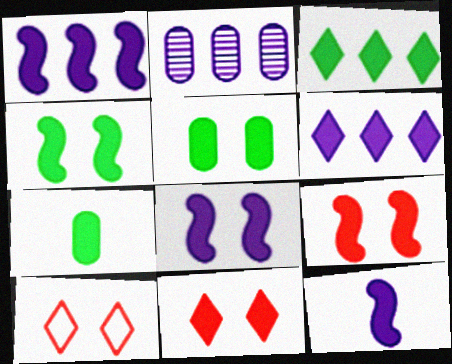[[1, 7, 11], 
[1, 8, 12], 
[3, 4, 7], 
[4, 8, 9], 
[5, 8, 11], 
[6, 7, 9]]